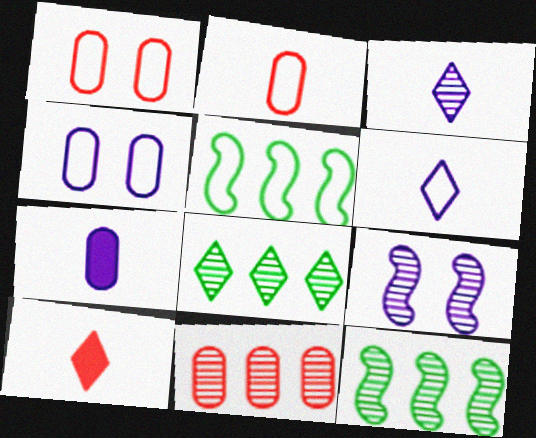[[1, 5, 6], 
[4, 10, 12]]